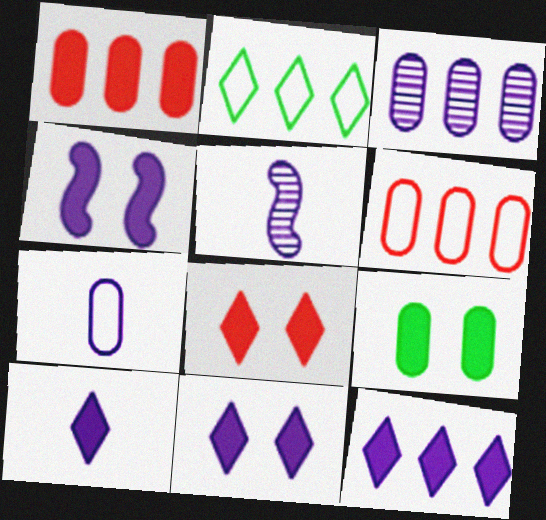[[4, 8, 9], 
[5, 7, 10], 
[10, 11, 12]]